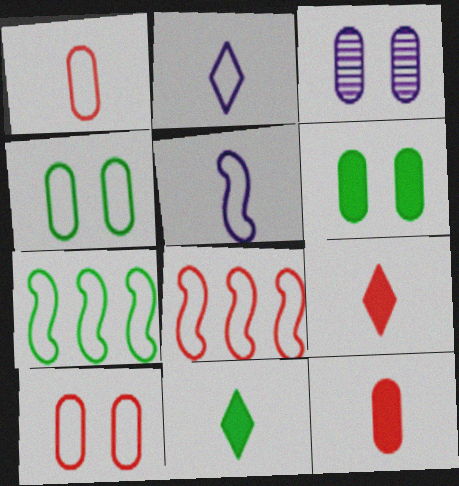[[2, 4, 8], 
[2, 7, 10], 
[3, 6, 10], 
[3, 7, 9], 
[3, 8, 11]]